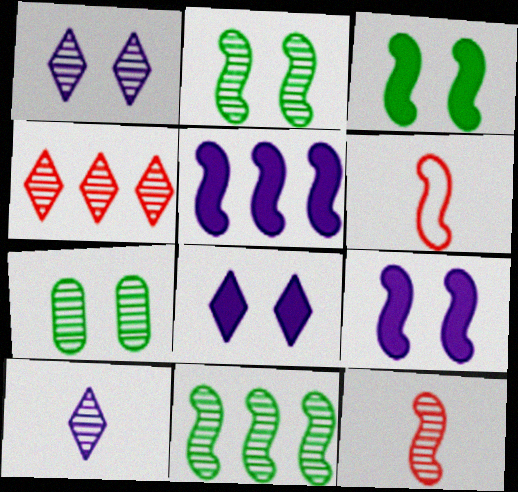[[2, 5, 6], 
[6, 9, 11]]